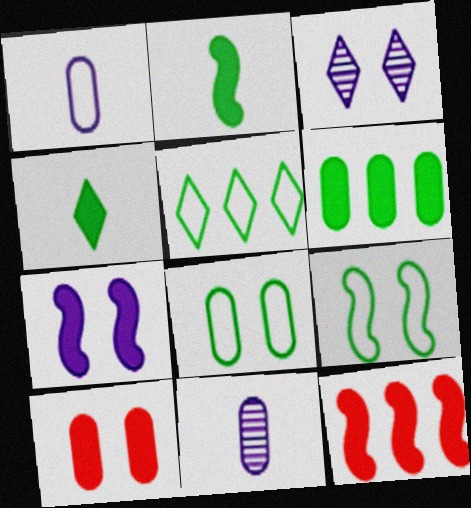[[2, 7, 12], 
[3, 9, 10]]